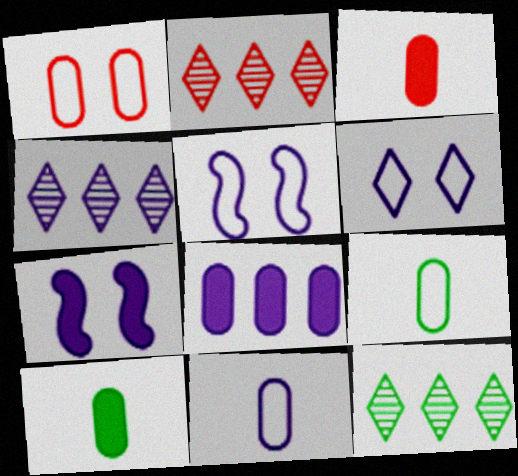[[2, 4, 12], 
[2, 5, 10], 
[2, 7, 9], 
[3, 5, 12], 
[4, 7, 11]]